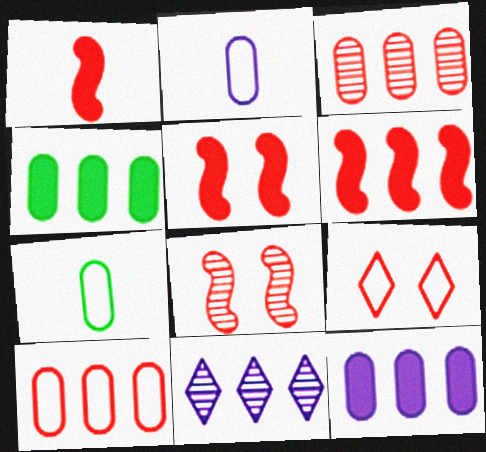[[1, 3, 9], 
[1, 5, 6], 
[5, 7, 11]]